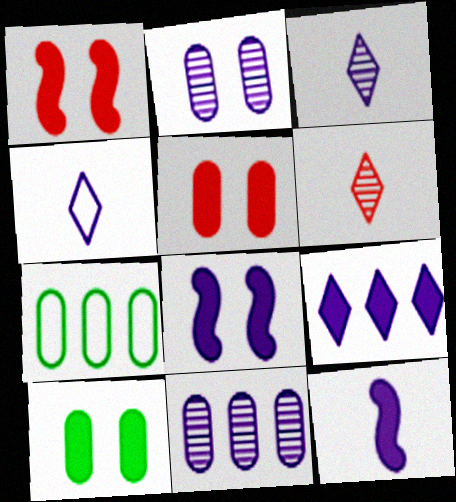[[1, 3, 7], 
[4, 8, 11], 
[6, 7, 8]]